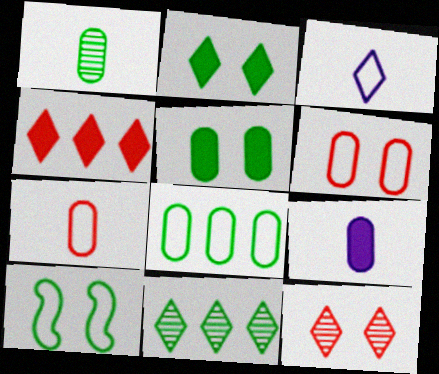[[1, 5, 8], 
[1, 7, 9]]